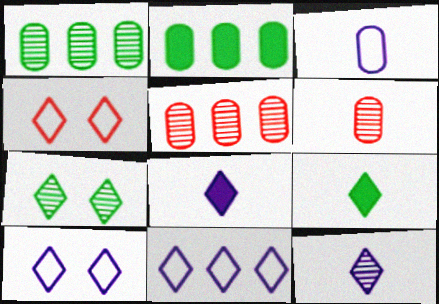[]